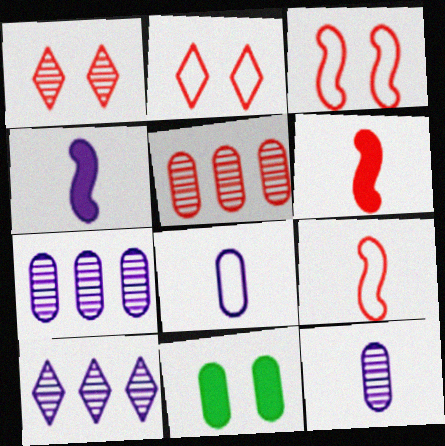[[2, 5, 6], 
[5, 8, 11], 
[9, 10, 11]]